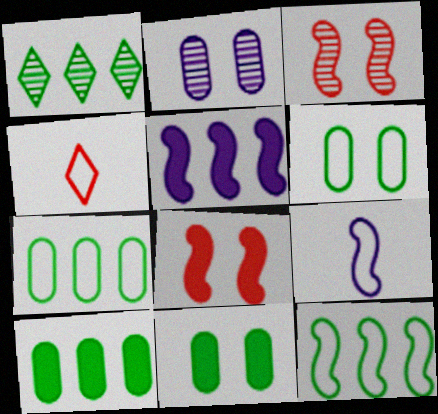[[1, 10, 12]]